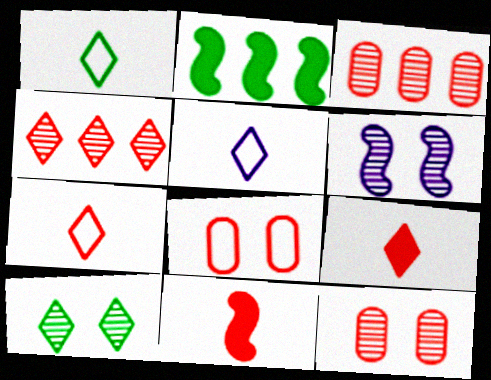[[1, 5, 7], 
[2, 5, 12], 
[4, 8, 11], 
[6, 10, 12]]